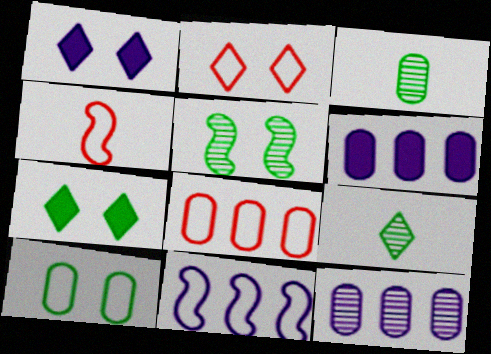[[2, 4, 8], 
[4, 7, 12], 
[5, 7, 10]]